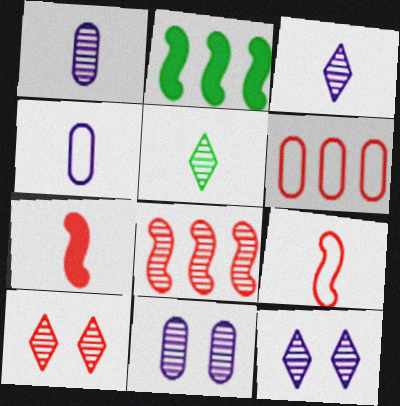[[2, 4, 10], 
[4, 5, 7], 
[5, 8, 11], 
[6, 7, 10]]